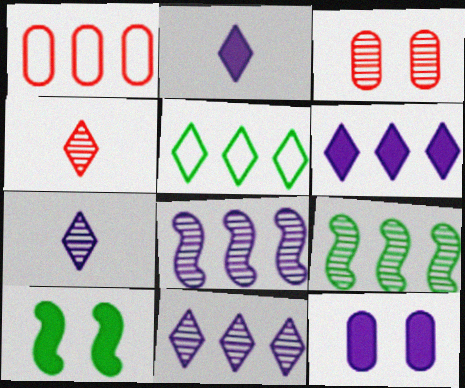[[1, 6, 9], 
[1, 7, 10], 
[3, 7, 9]]